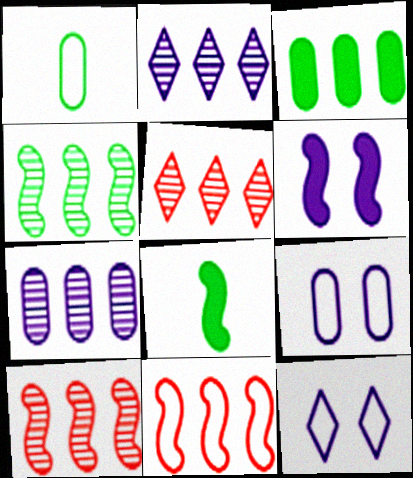[[1, 5, 6], 
[1, 11, 12], 
[2, 3, 11], 
[4, 5, 7], 
[5, 8, 9]]